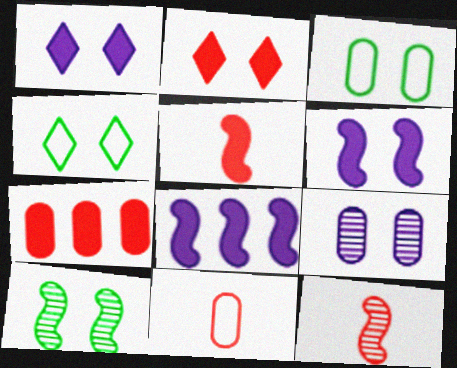[[2, 5, 7]]